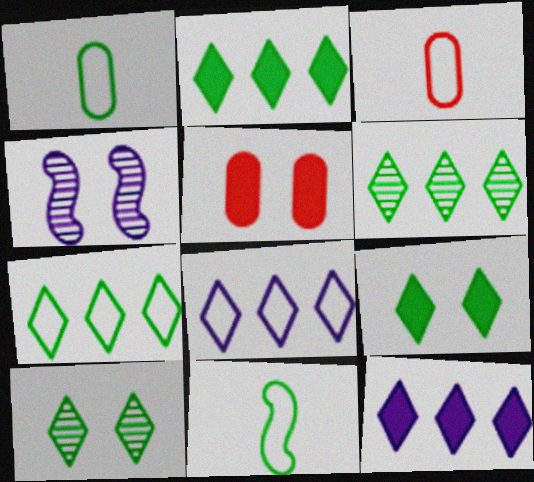[[2, 3, 4], 
[2, 6, 7]]